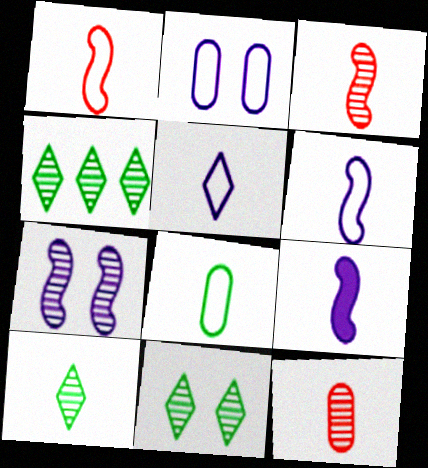[[1, 5, 8], 
[4, 7, 12], 
[4, 10, 11]]